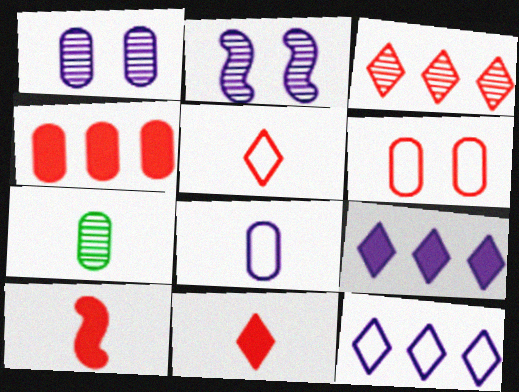[[2, 3, 7], 
[2, 8, 9], 
[3, 6, 10]]